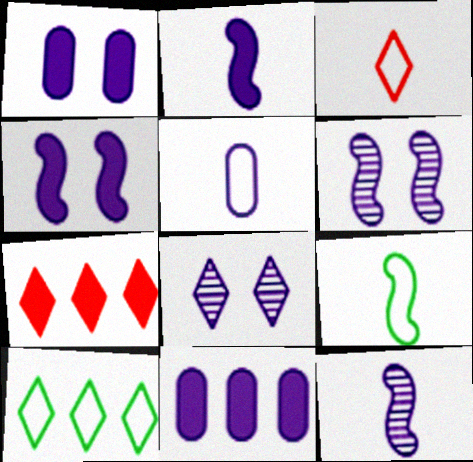[[3, 5, 9]]